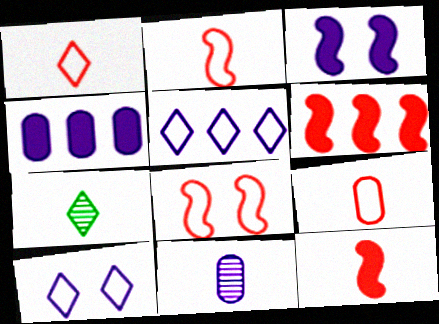[[1, 2, 9], 
[3, 5, 11], 
[4, 7, 8]]